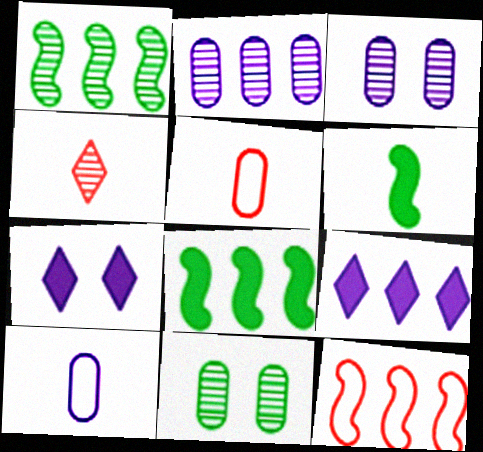[[1, 3, 4], 
[1, 5, 7], 
[4, 6, 10]]